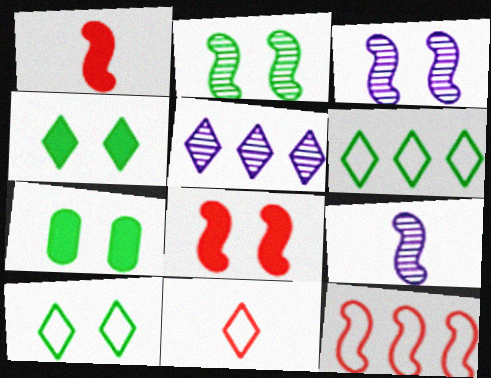[[2, 7, 10], 
[4, 5, 11]]